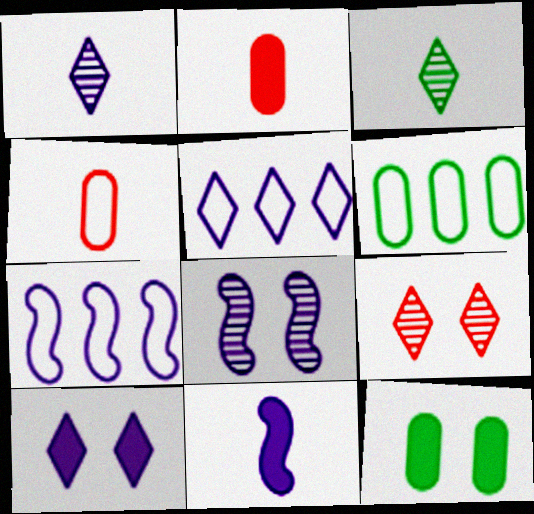[[1, 5, 10], 
[3, 4, 11], 
[6, 9, 11], 
[7, 8, 11]]